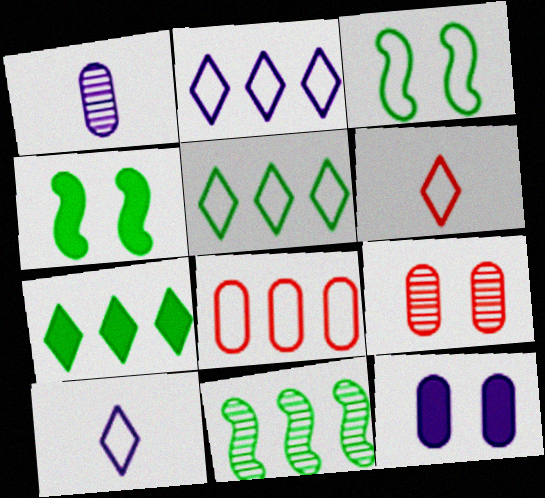[[3, 8, 10], 
[6, 11, 12]]